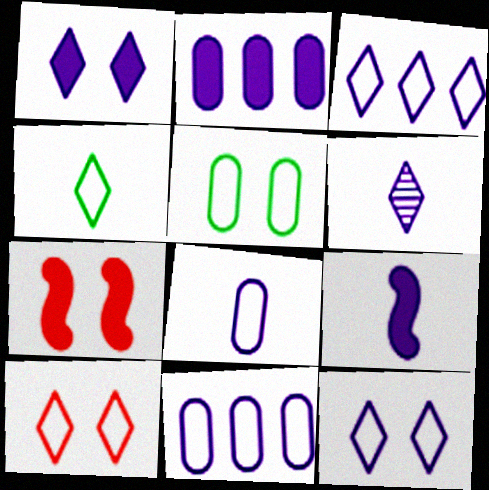[[1, 2, 9], 
[1, 3, 6], 
[3, 4, 10], 
[6, 8, 9]]